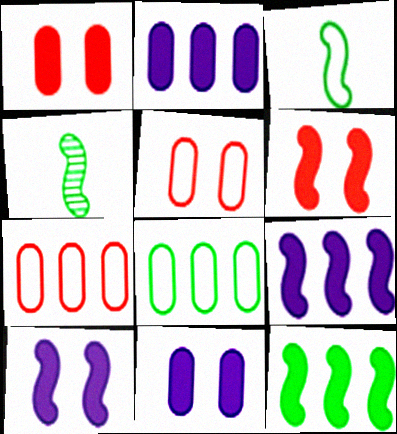[]